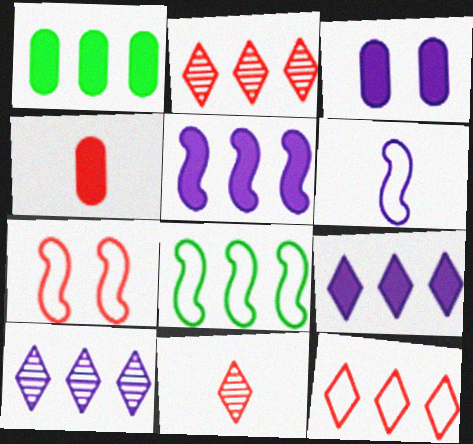[[1, 3, 4], 
[2, 4, 7], 
[3, 6, 10], 
[3, 8, 11], 
[6, 7, 8]]